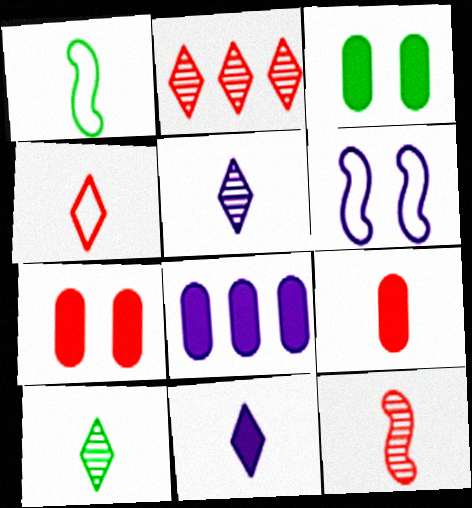[[1, 5, 9], 
[3, 8, 9], 
[4, 9, 12], 
[4, 10, 11], 
[5, 6, 8]]